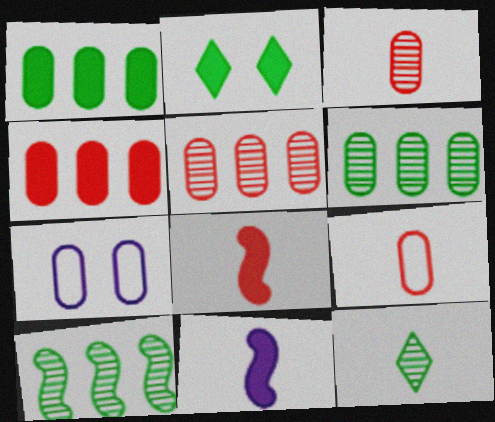[[1, 3, 7], 
[2, 4, 11], 
[9, 11, 12]]